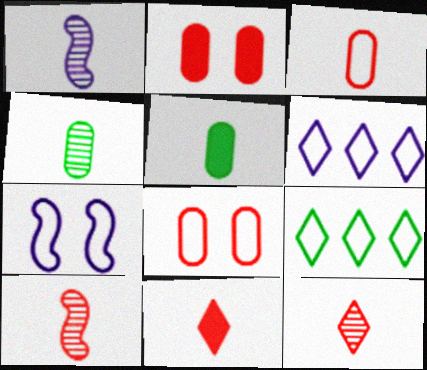[[1, 2, 9], 
[1, 4, 12], 
[3, 7, 9], 
[3, 10, 11]]